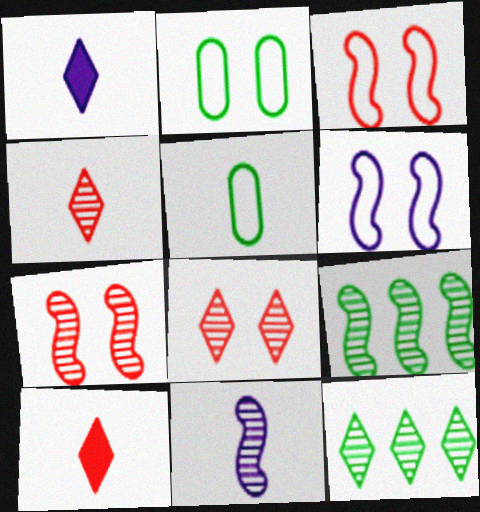[[5, 10, 11], 
[7, 9, 11]]